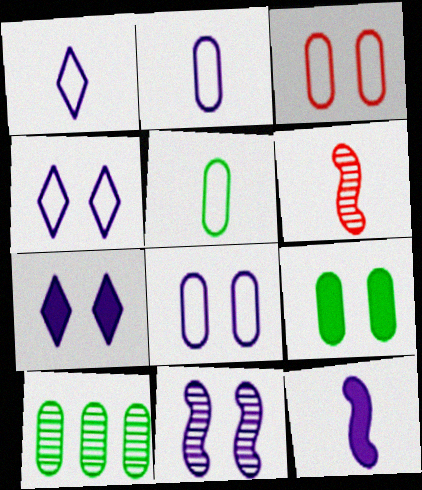[[5, 9, 10], 
[7, 8, 11]]